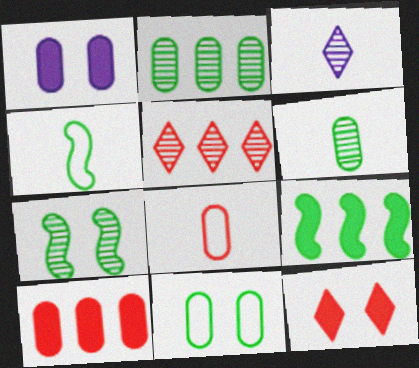[[1, 2, 8], 
[1, 4, 5], 
[4, 7, 9]]